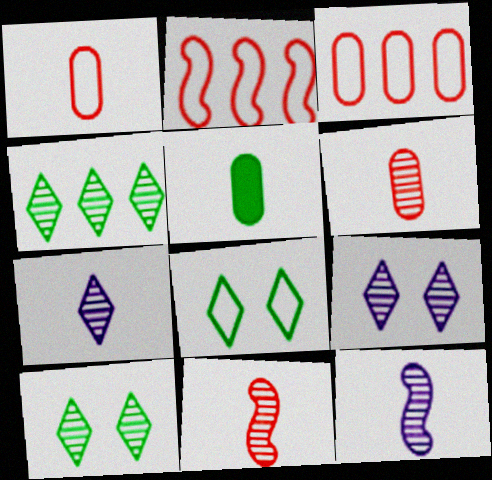[[2, 5, 9]]